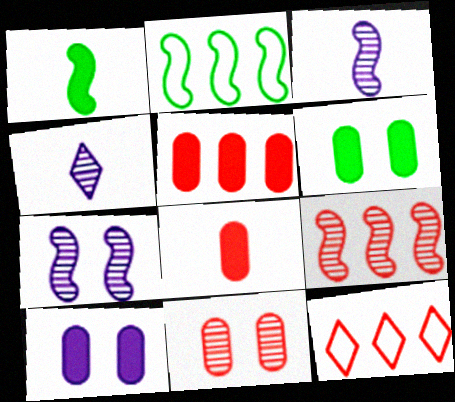[[3, 6, 12], 
[5, 9, 12]]